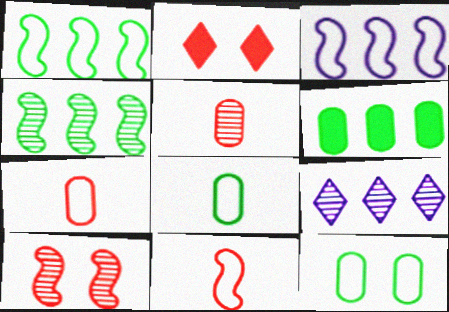[]